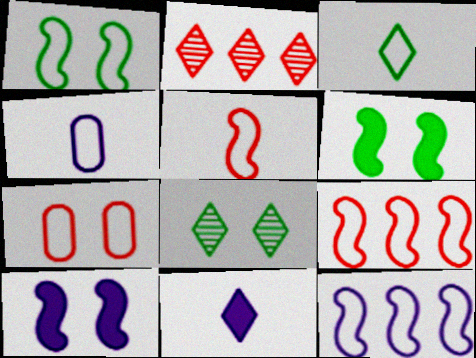[[1, 5, 12], 
[2, 4, 6], 
[3, 4, 5], 
[3, 7, 12], 
[7, 8, 10]]